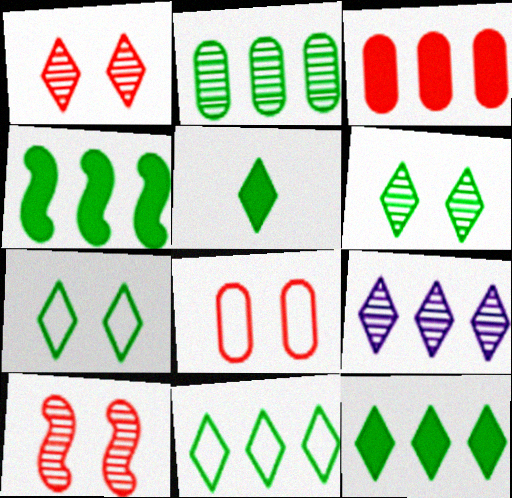[[2, 4, 11], 
[5, 6, 11]]